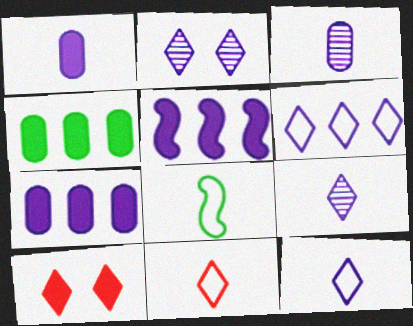[]